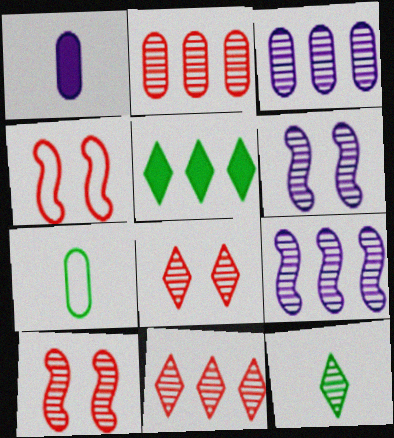[[2, 6, 12], 
[3, 10, 12]]